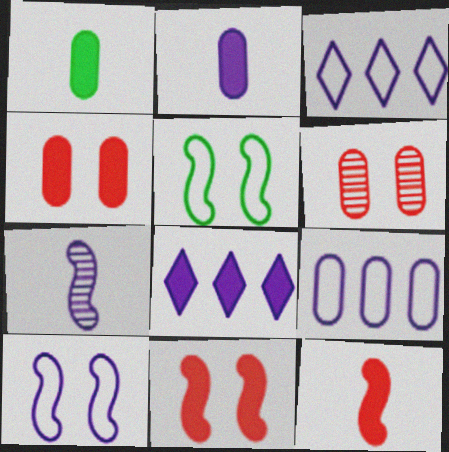[[1, 6, 9], 
[1, 8, 11]]